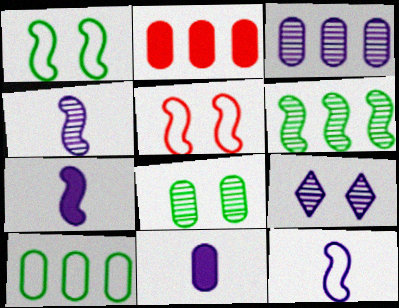[[2, 3, 10], 
[3, 4, 9], 
[4, 7, 12], 
[5, 6, 7]]